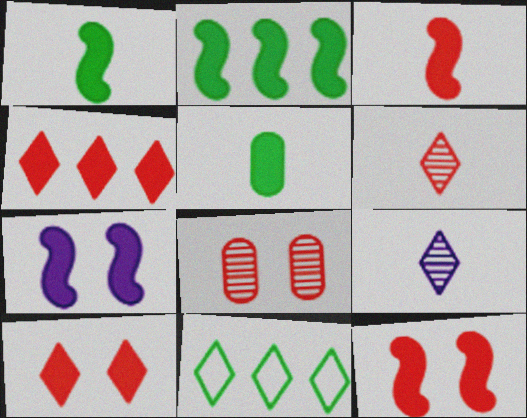[[2, 3, 7], 
[4, 5, 7], 
[9, 10, 11]]